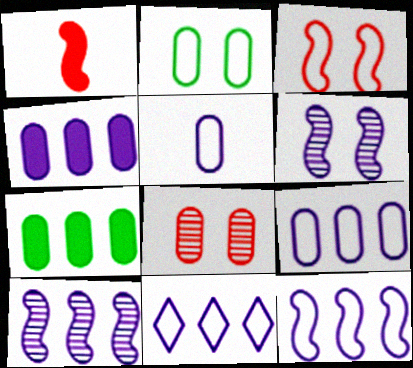[[4, 10, 11], 
[5, 7, 8], 
[9, 11, 12]]